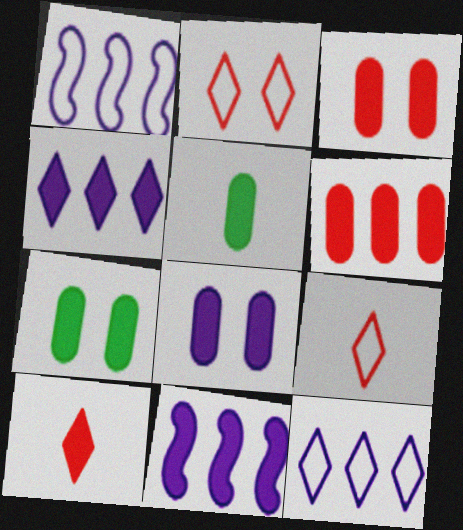[[3, 7, 8], 
[5, 6, 8], 
[7, 10, 11]]